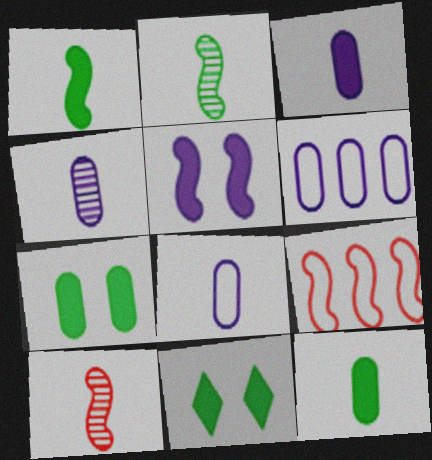[[2, 5, 9], 
[3, 4, 8], 
[4, 9, 11], 
[6, 10, 11]]